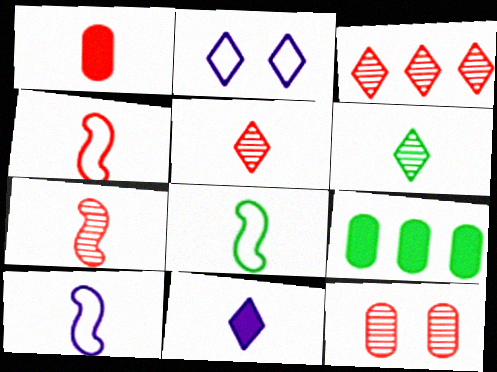[[1, 4, 5], 
[1, 6, 10], 
[2, 7, 9], 
[3, 7, 12], 
[4, 8, 10]]